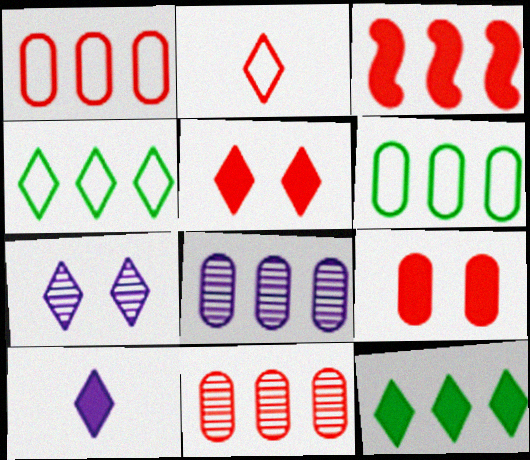[[2, 7, 12], 
[3, 4, 8], 
[5, 10, 12]]